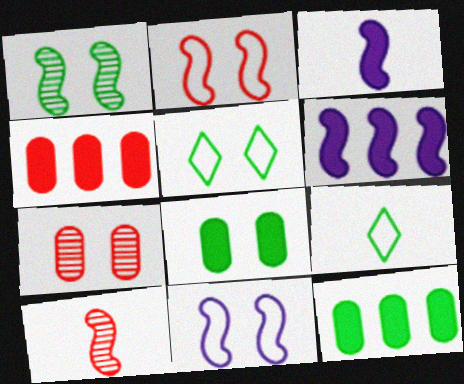[[1, 5, 8], 
[1, 9, 12], 
[6, 7, 9]]